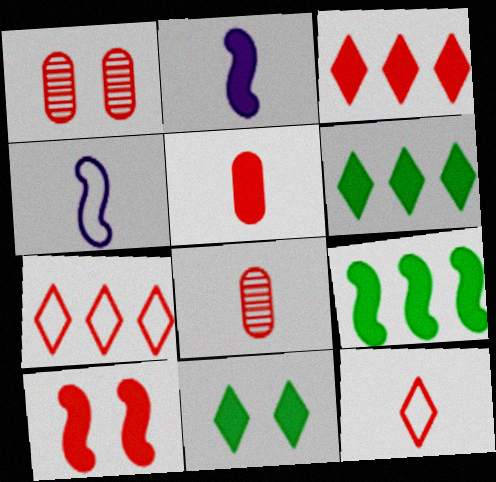[[1, 4, 6], 
[2, 9, 10], 
[3, 5, 10], 
[7, 8, 10]]